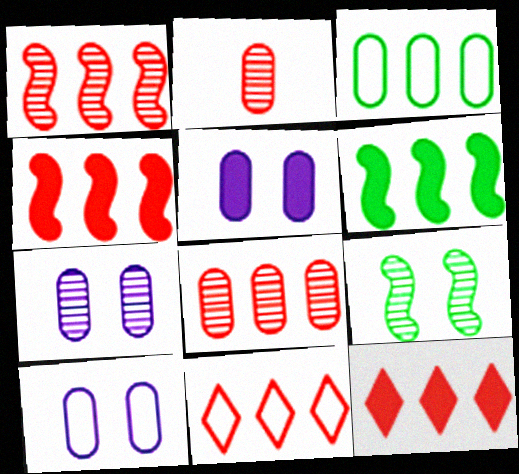[[2, 3, 5], 
[4, 8, 11], 
[5, 7, 10]]